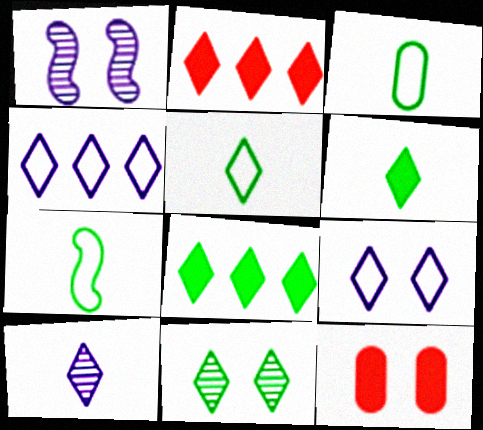[[1, 2, 3], 
[3, 5, 7], 
[5, 8, 11]]